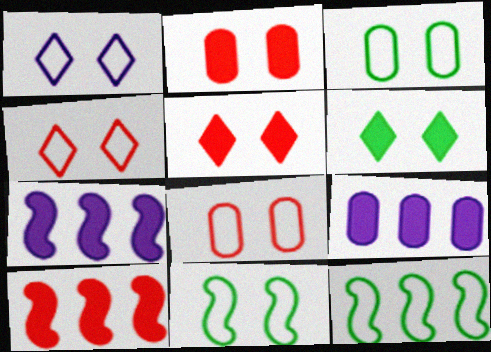[[1, 8, 11]]